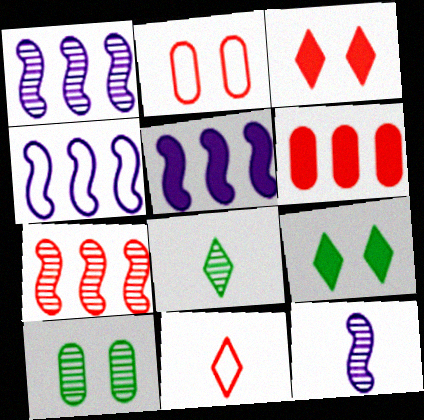[[1, 4, 5], 
[2, 5, 8], 
[5, 10, 11]]